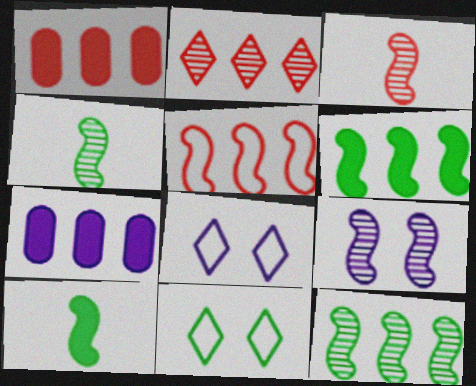[[1, 2, 5], 
[1, 4, 8], 
[3, 7, 11], 
[3, 9, 12], 
[5, 9, 10]]